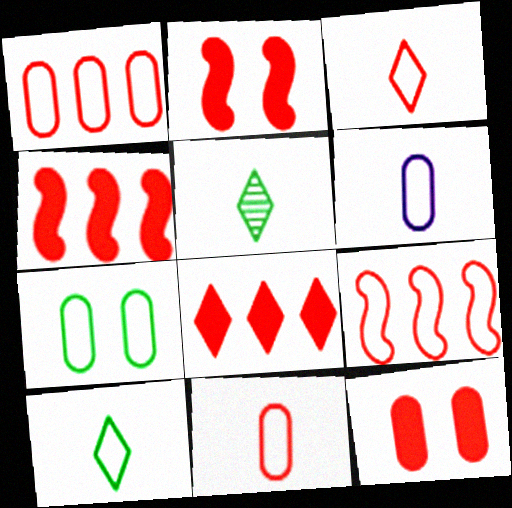[[1, 6, 7]]